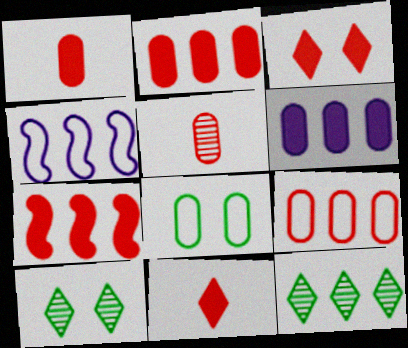[[1, 3, 7], 
[1, 4, 10], 
[2, 4, 12], 
[5, 6, 8]]